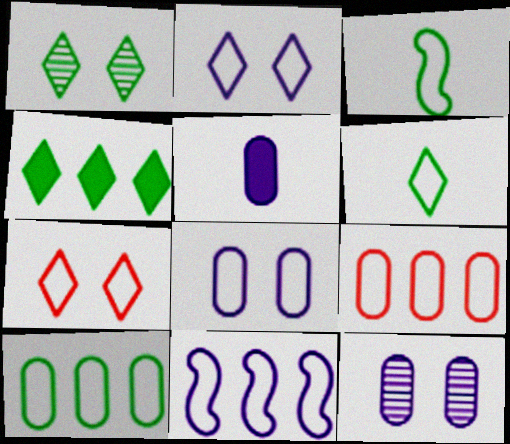[[1, 4, 6], 
[2, 3, 9]]